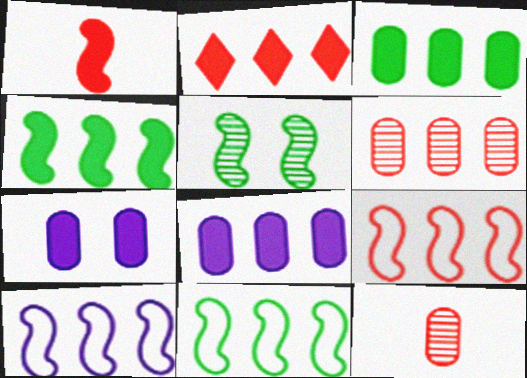[[1, 5, 10], 
[2, 4, 8], 
[2, 6, 9], 
[9, 10, 11]]